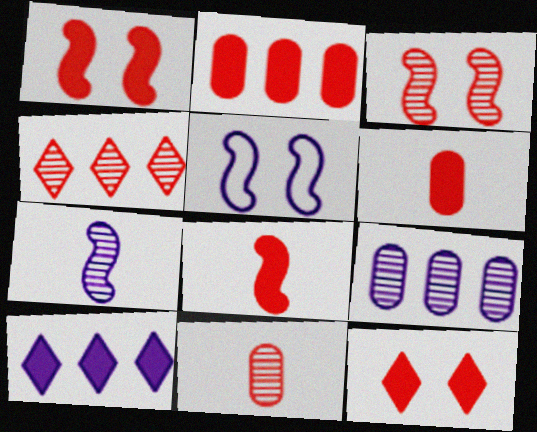[[2, 8, 12], 
[3, 4, 11]]